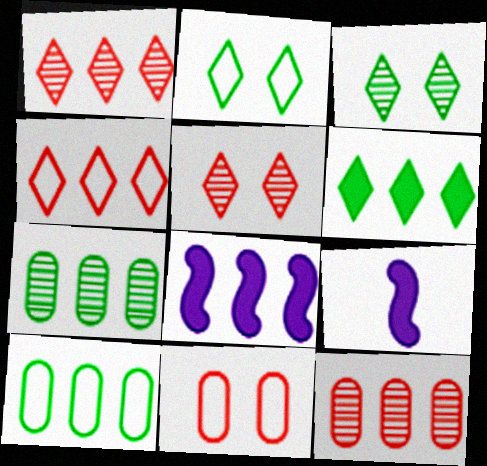[[1, 8, 10], 
[2, 9, 12], 
[4, 7, 8], 
[5, 9, 10]]